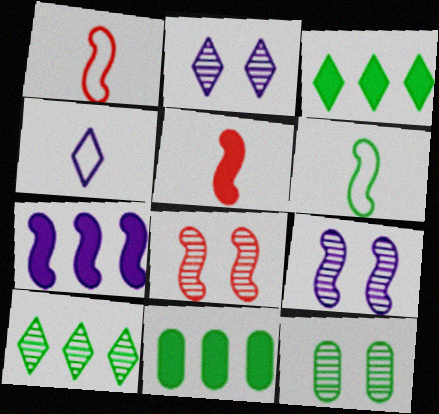[[1, 2, 11], 
[2, 8, 12], 
[3, 6, 12], 
[4, 8, 11], 
[6, 7, 8]]